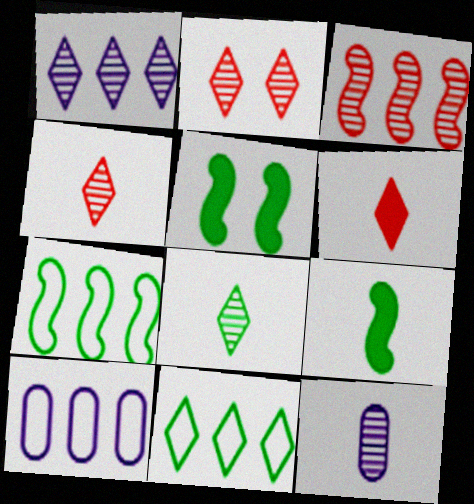[[1, 2, 8], 
[2, 9, 10], 
[4, 5, 10]]